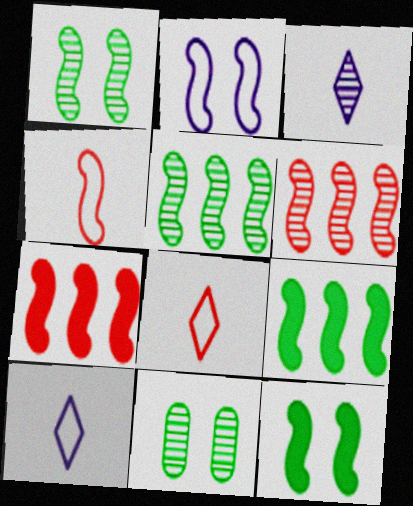[[3, 6, 11], 
[7, 10, 11]]